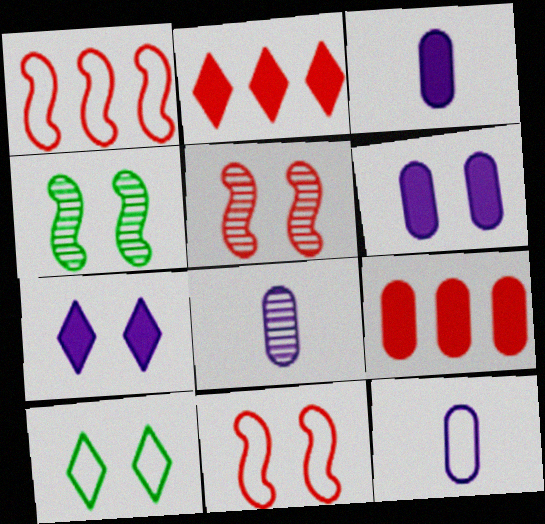[[1, 10, 12], 
[2, 4, 12], 
[3, 8, 12], 
[5, 6, 10]]